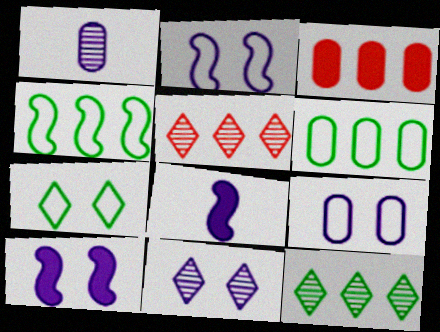[[9, 10, 11]]